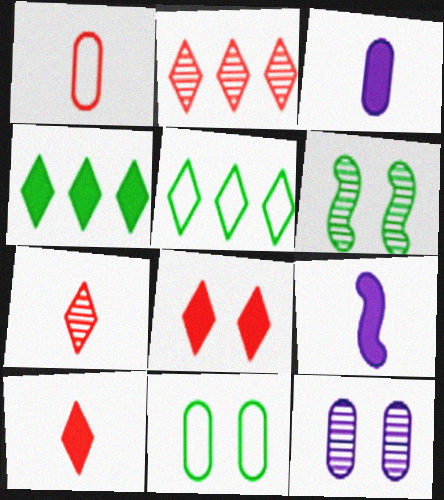[[2, 9, 11]]